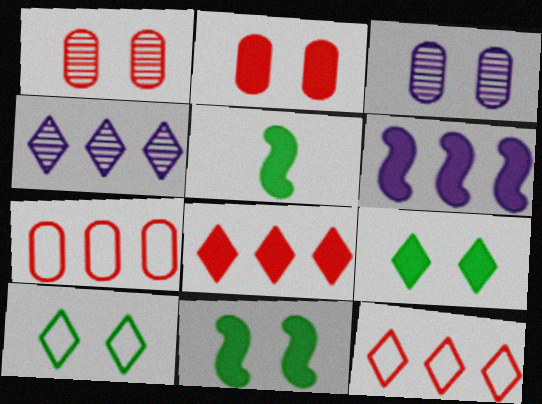[[3, 5, 12]]